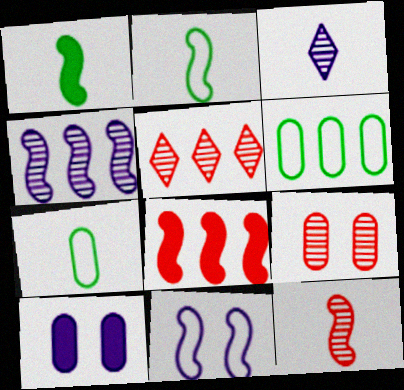[[2, 5, 10], 
[5, 9, 12]]